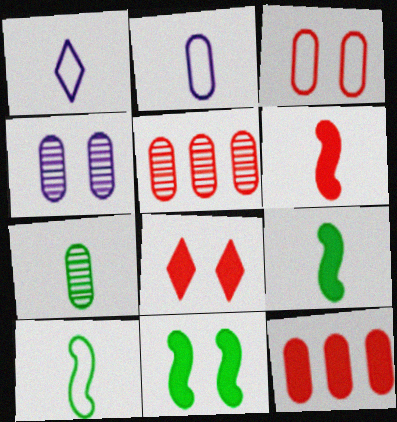[[1, 5, 11], 
[1, 6, 7], 
[4, 5, 7], 
[6, 8, 12]]